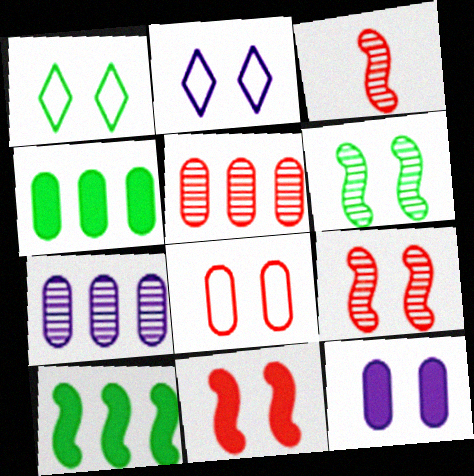[[1, 9, 12], 
[2, 3, 4]]